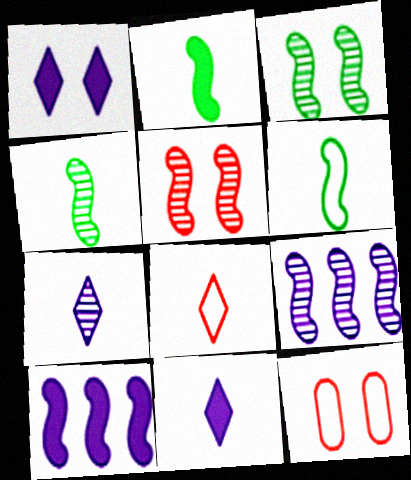[[1, 3, 12], 
[2, 4, 6], 
[4, 5, 9], 
[5, 6, 10]]